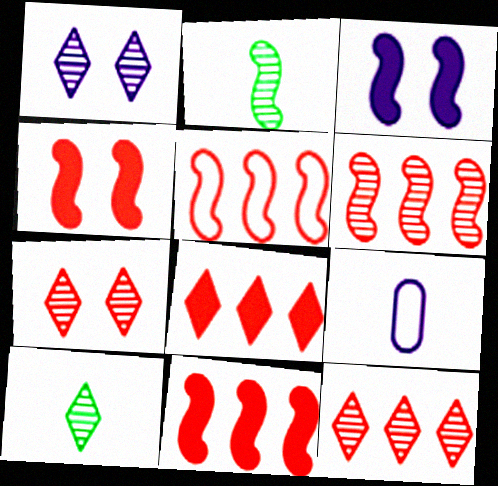[[1, 10, 12], 
[2, 3, 5], 
[5, 6, 11]]